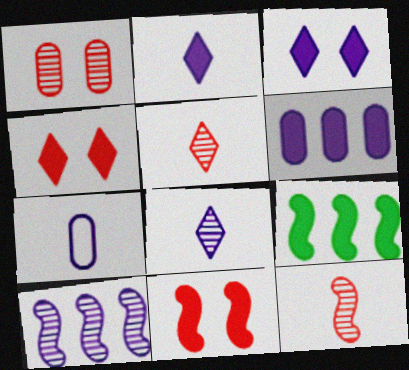[[3, 7, 10]]